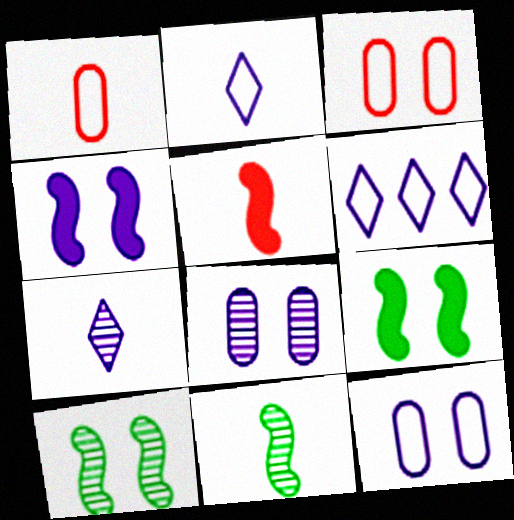[]